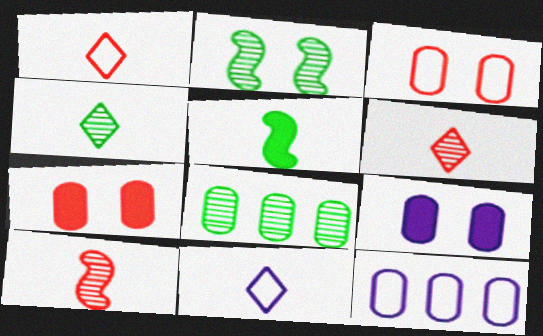[[2, 4, 8]]